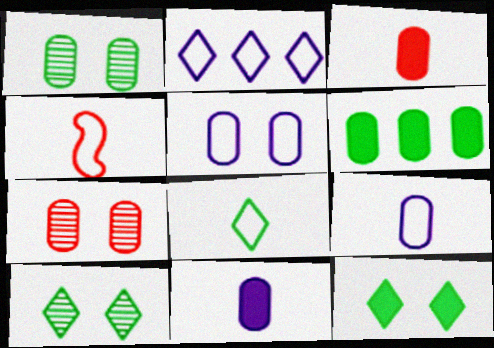[[4, 8, 9], 
[6, 7, 9]]